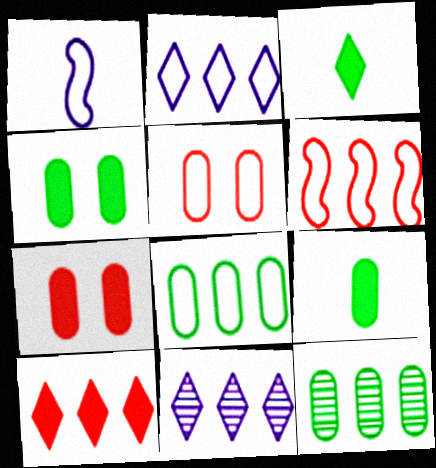[[2, 6, 8]]